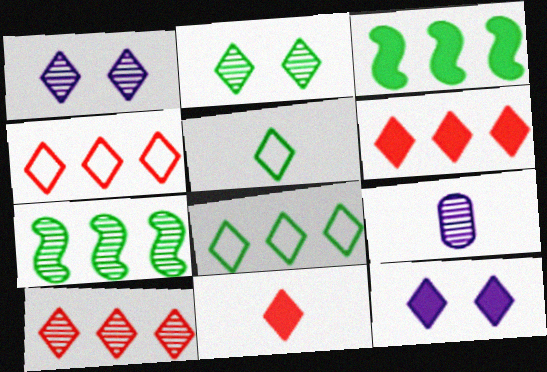[[1, 5, 6], 
[1, 8, 11], 
[4, 6, 10], 
[5, 10, 12]]